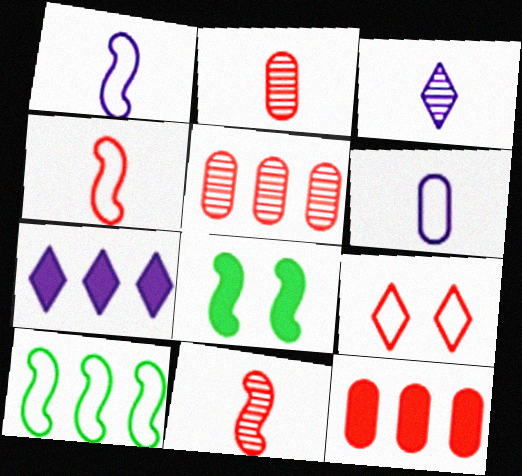[[5, 7, 10], 
[6, 9, 10], 
[9, 11, 12]]